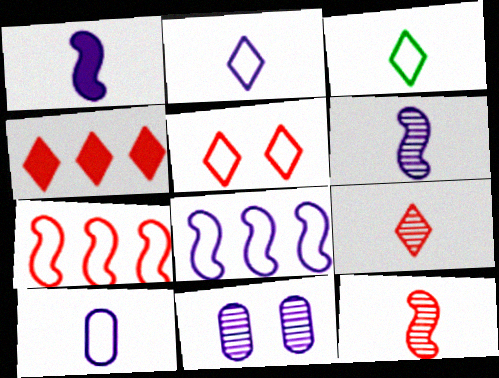[[4, 5, 9]]